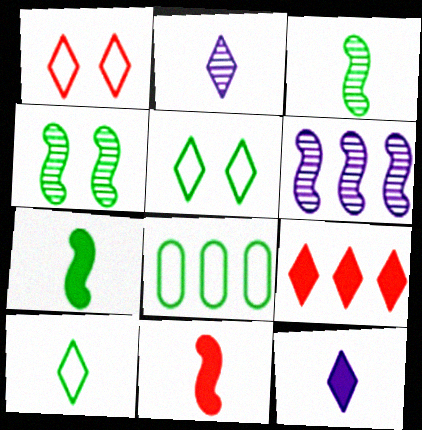[[2, 5, 9], 
[6, 8, 9]]